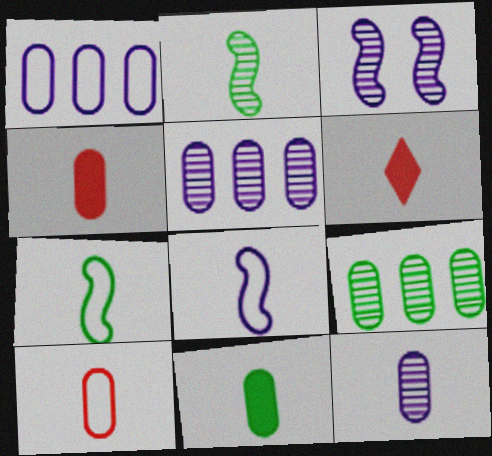[[6, 7, 12], 
[10, 11, 12]]